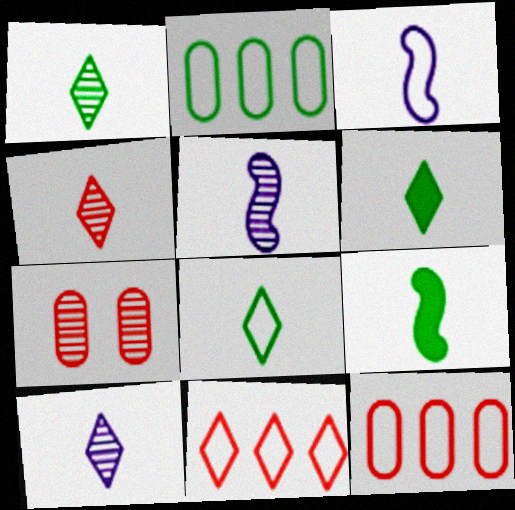[[1, 4, 10], 
[1, 6, 8]]